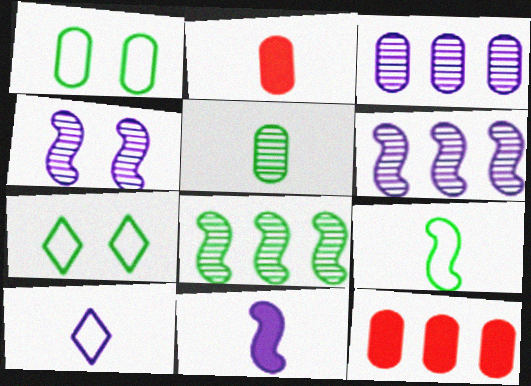[[1, 2, 3], 
[2, 6, 7]]